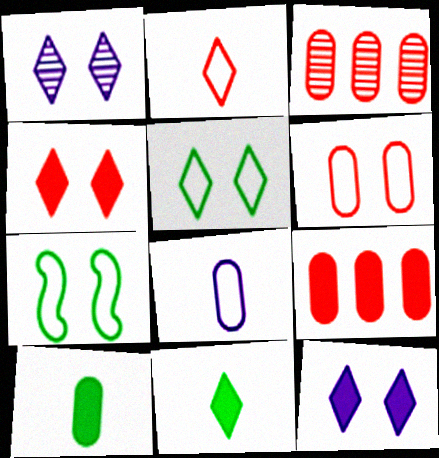[[1, 4, 5]]